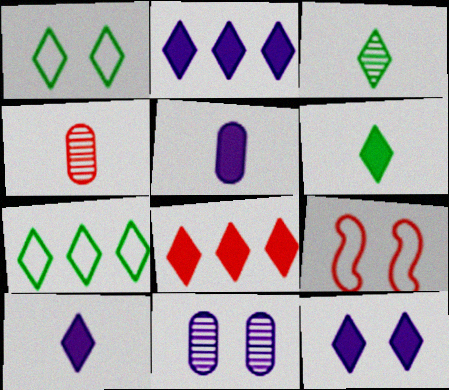[[2, 10, 12], 
[4, 8, 9], 
[6, 8, 12]]